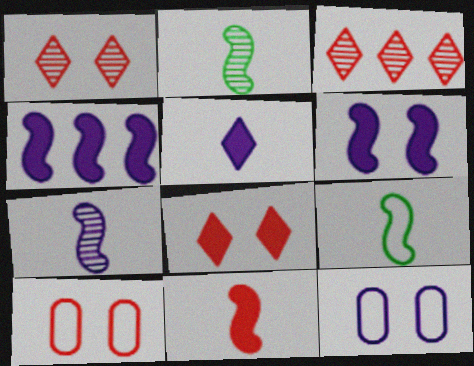[[3, 10, 11], 
[7, 9, 11]]